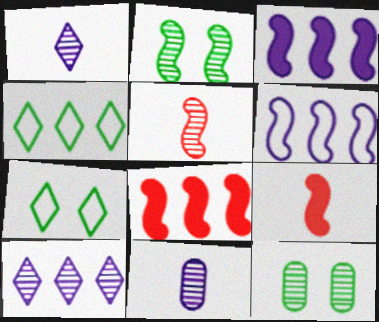[[2, 6, 9], 
[5, 10, 12], 
[7, 8, 11]]